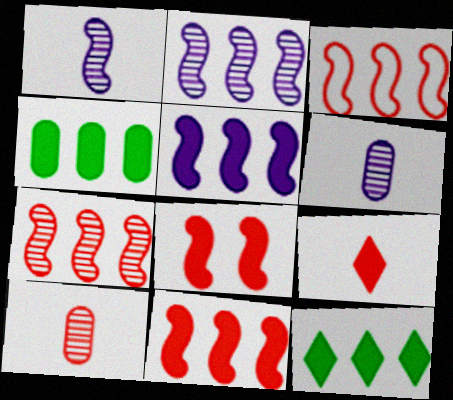[[3, 7, 11]]